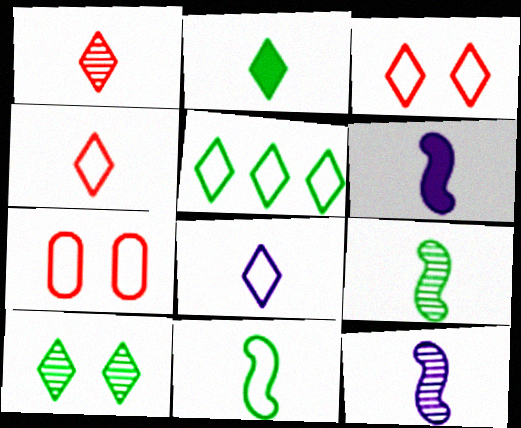[[1, 2, 8], 
[2, 5, 10], 
[3, 5, 8]]